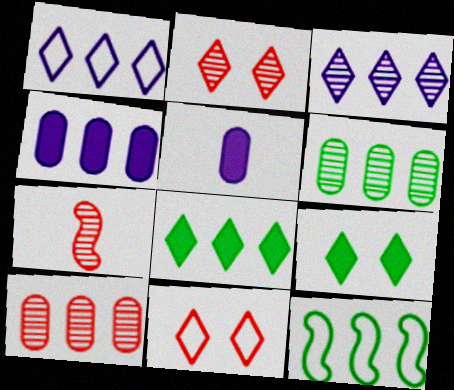[[2, 5, 12], 
[2, 7, 10], 
[6, 8, 12]]